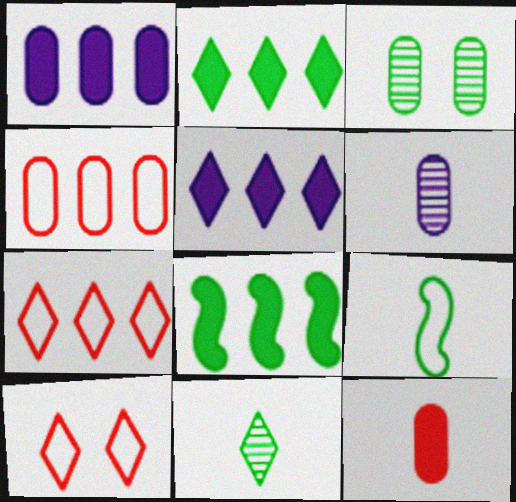[[2, 3, 9], 
[5, 10, 11], 
[6, 8, 10]]